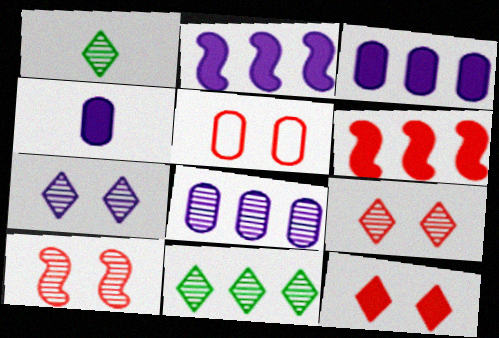[[1, 2, 5], 
[1, 8, 10], 
[5, 10, 12]]